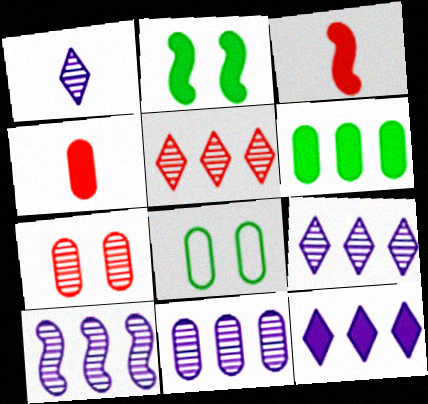[[2, 4, 12], 
[3, 8, 9], 
[4, 8, 11], 
[9, 10, 11]]